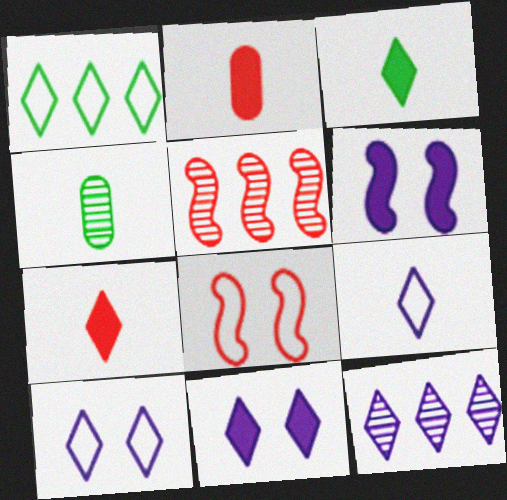[[9, 11, 12]]